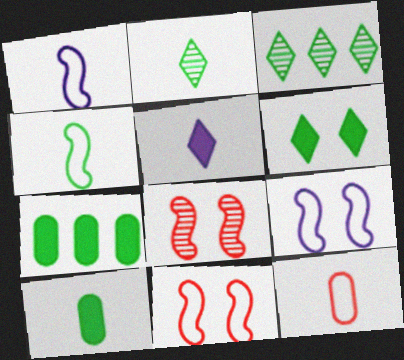[[2, 4, 10]]